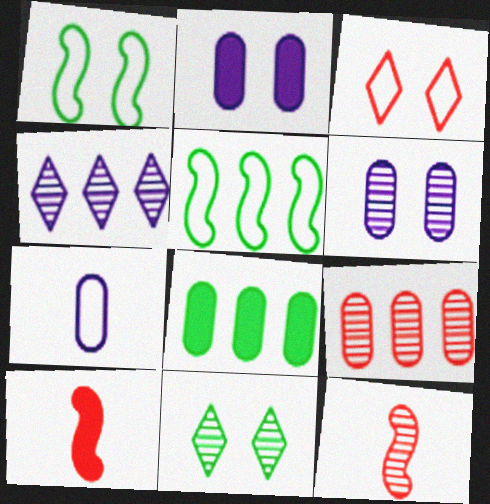[[3, 5, 7], 
[3, 9, 10]]